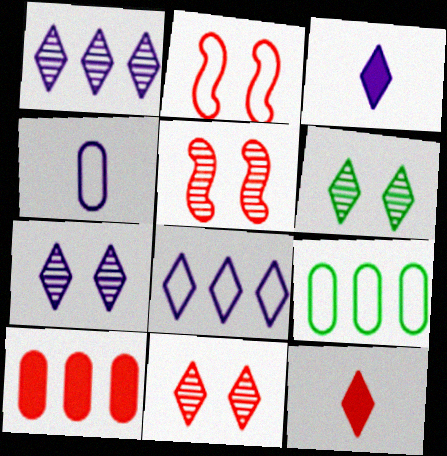[[3, 5, 9], 
[3, 7, 8], 
[6, 7, 11], 
[6, 8, 12]]